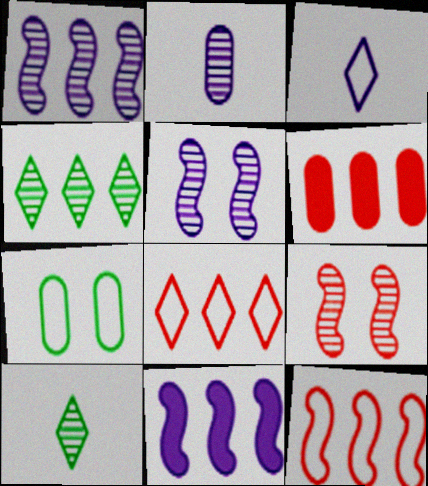[[2, 4, 9], 
[2, 6, 7], 
[3, 7, 12]]